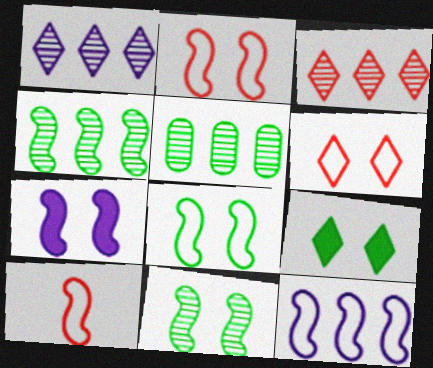[[2, 7, 11], 
[4, 7, 10], 
[8, 10, 12]]